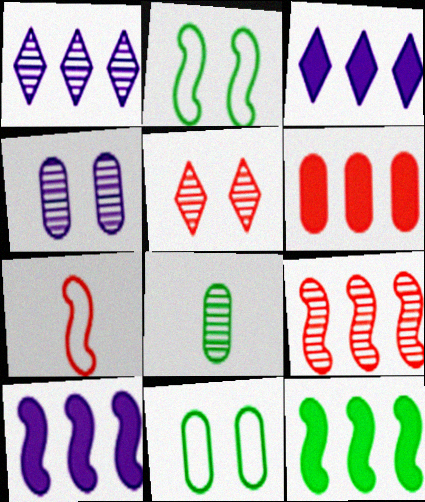[[3, 6, 12], 
[5, 6, 7]]